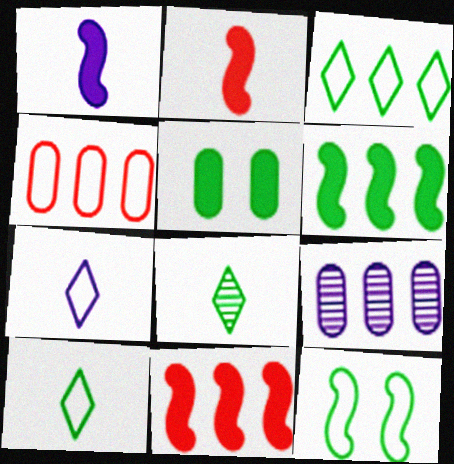[[3, 9, 11], 
[4, 7, 12]]